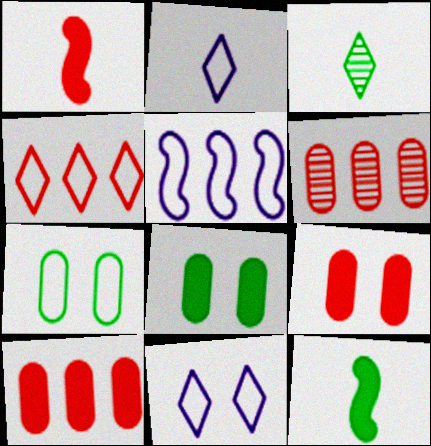[[3, 5, 9], 
[6, 11, 12]]